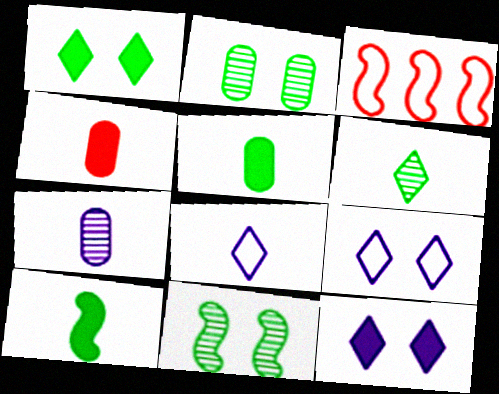[[1, 3, 7]]